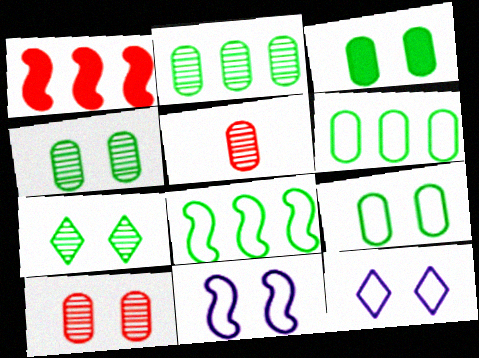[[3, 4, 9]]